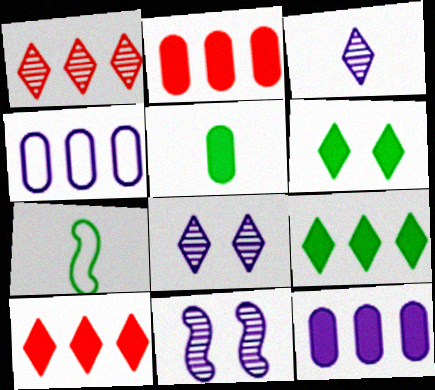[[2, 7, 8]]